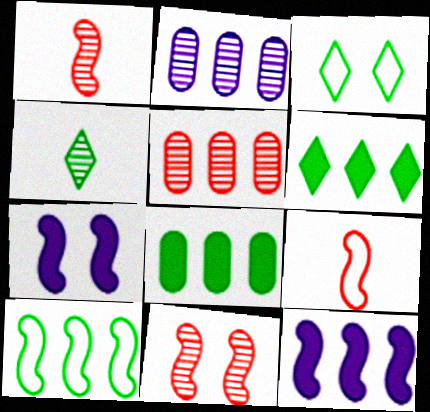[[1, 7, 10], 
[2, 4, 11], 
[3, 4, 6]]